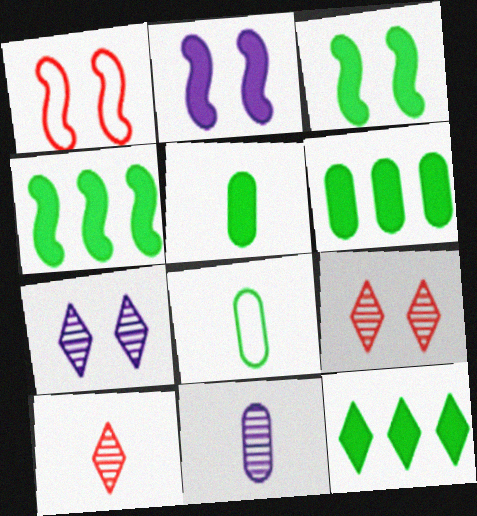[[1, 11, 12], 
[3, 5, 12], 
[4, 6, 12]]